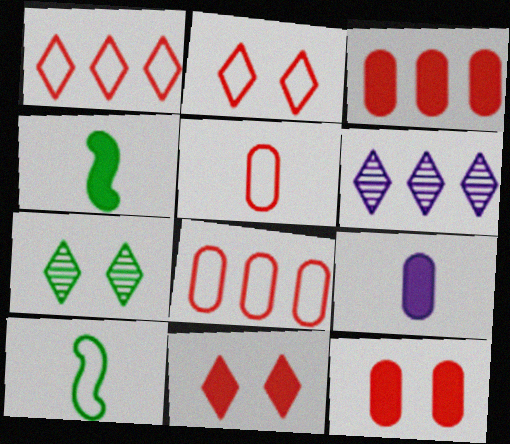[[6, 10, 12]]